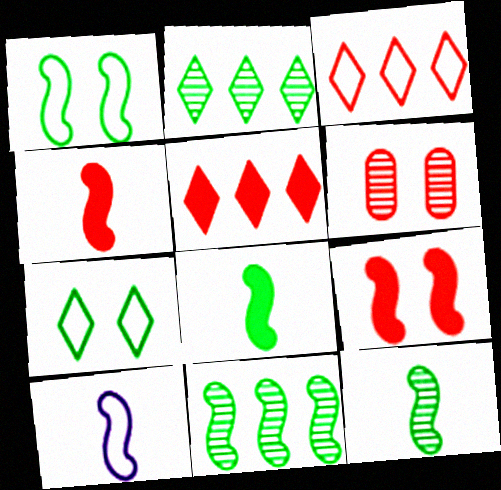[[1, 8, 11], 
[3, 4, 6], 
[4, 10, 12], 
[9, 10, 11]]